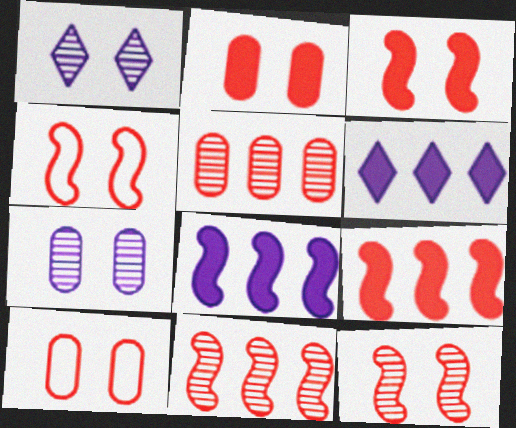[[3, 4, 12]]